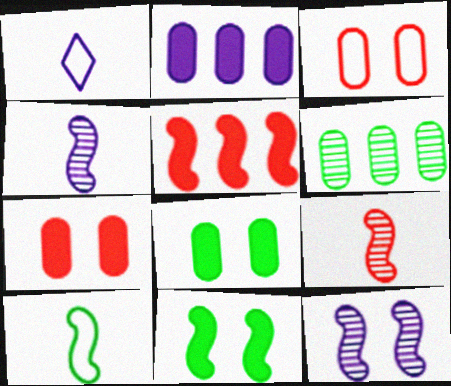[[1, 2, 12], 
[5, 10, 12]]